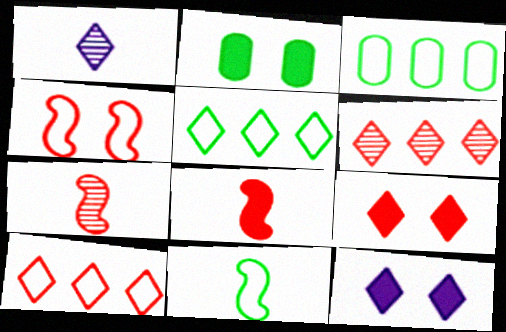[[1, 5, 9], 
[3, 7, 12]]